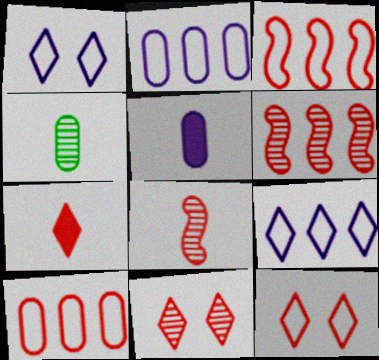[]